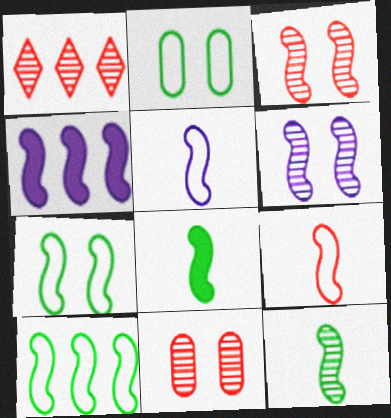[[4, 5, 6]]